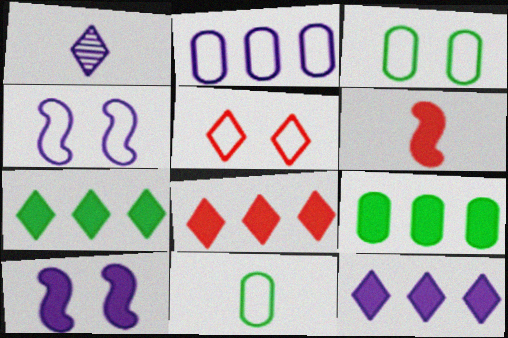[[1, 2, 10], 
[1, 5, 7], 
[1, 6, 11], 
[3, 4, 5], 
[7, 8, 12]]